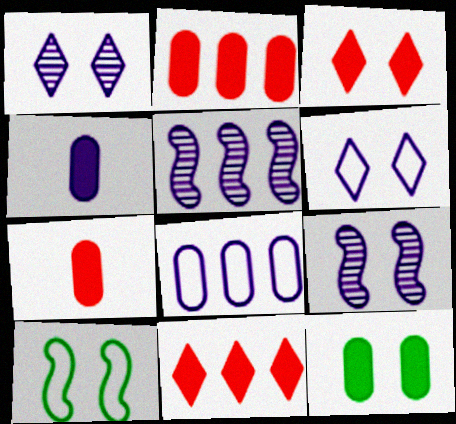[[2, 4, 12], 
[4, 5, 6]]